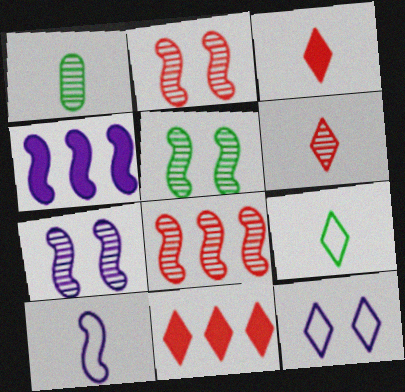[[1, 3, 10], 
[2, 5, 7], 
[4, 7, 10]]